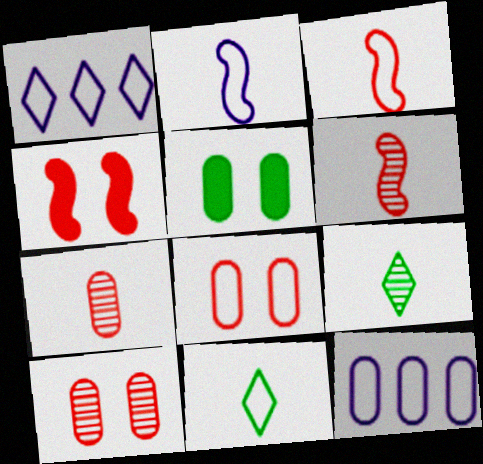[[1, 5, 6], 
[4, 9, 12], 
[5, 7, 12]]